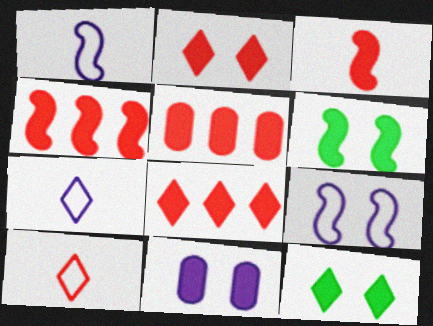[[2, 3, 5], 
[2, 6, 11], 
[4, 5, 8]]